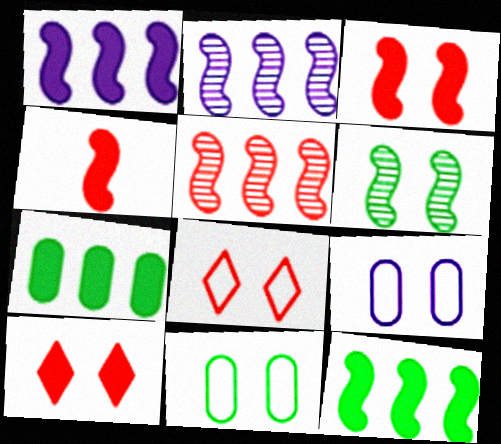[[6, 9, 10]]